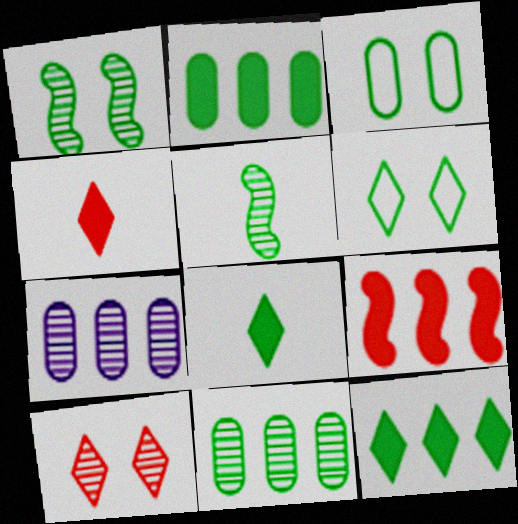[[2, 5, 6], 
[3, 5, 12], 
[5, 7, 10]]